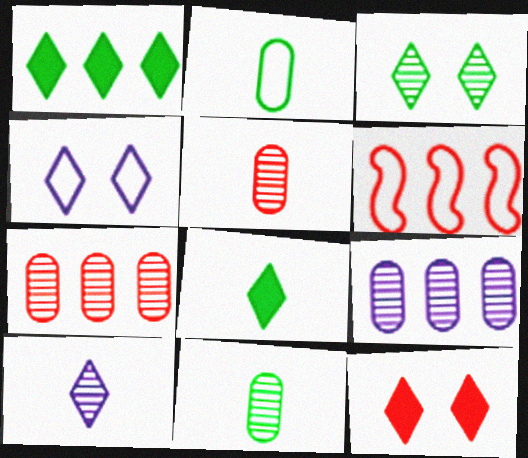[[1, 6, 9], 
[2, 4, 6], 
[3, 4, 12], 
[5, 6, 12]]